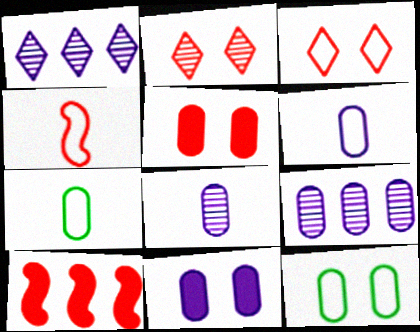[[5, 7, 9], 
[6, 9, 11]]